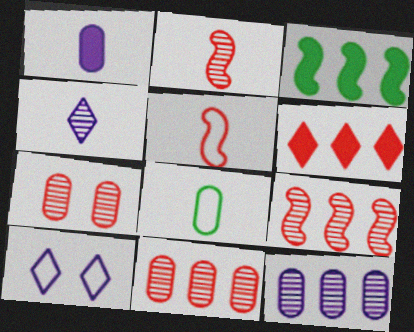[[5, 6, 7]]